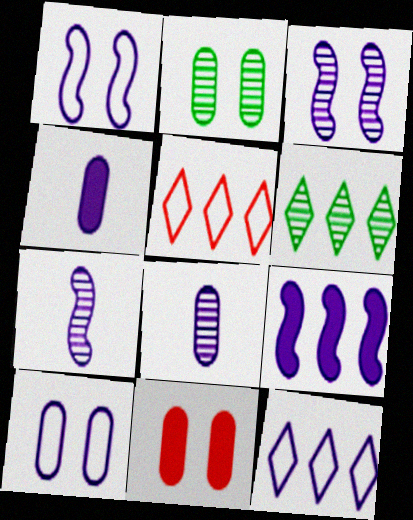[[1, 7, 9], 
[2, 10, 11], 
[3, 4, 12]]